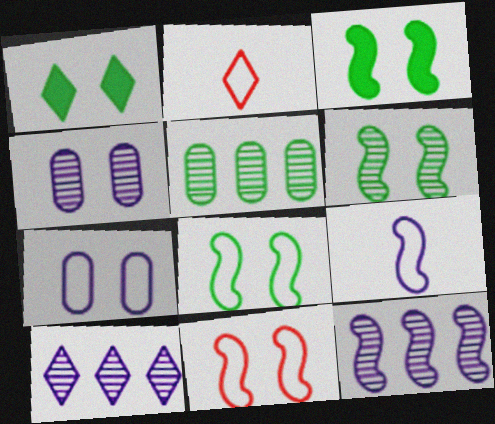[[1, 2, 10], 
[1, 4, 11], 
[3, 6, 8]]